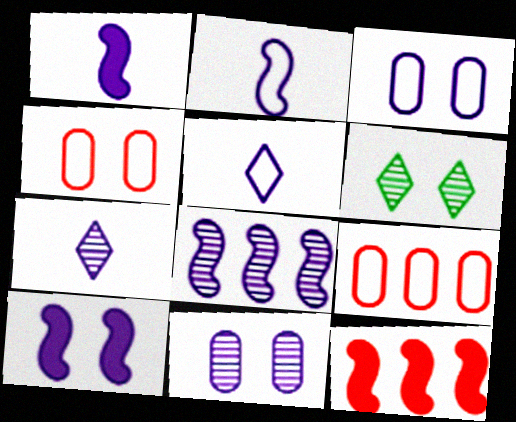[[1, 6, 9], 
[2, 8, 10], 
[4, 6, 10], 
[7, 8, 11]]